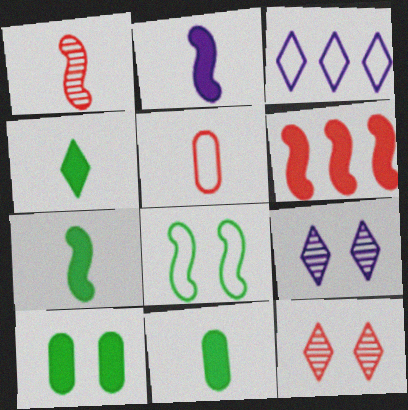[[1, 3, 10], 
[3, 4, 12], 
[3, 5, 8], 
[4, 7, 11], 
[5, 6, 12]]